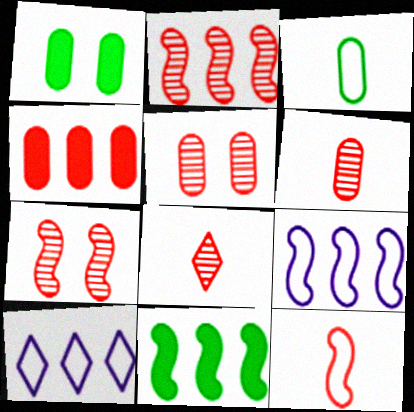[[1, 8, 9], 
[2, 5, 8], 
[2, 9, 11]]